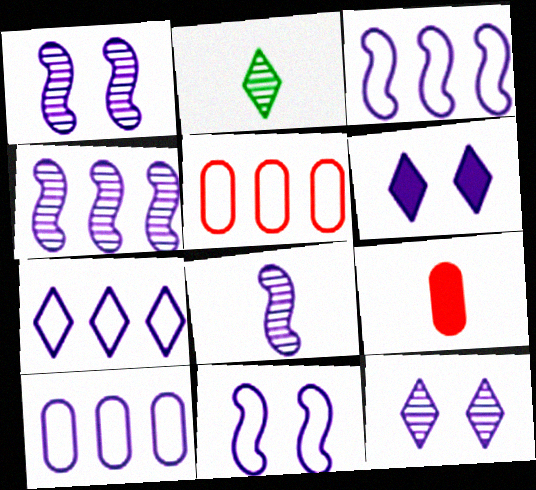[[1, 4, 8], 
[3, 7, 10], 
[6, 8, 10]]